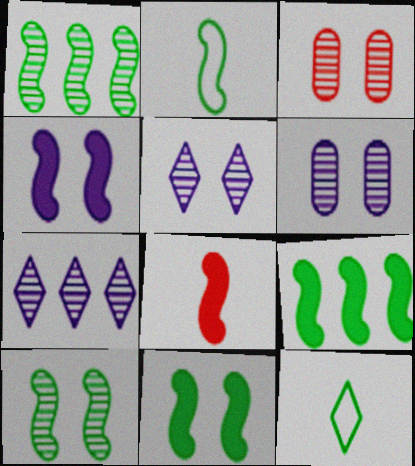[[1, 2, 11], 
[2, 9, 10], 
[3, 5, 10], 
[4, 8, 9]]